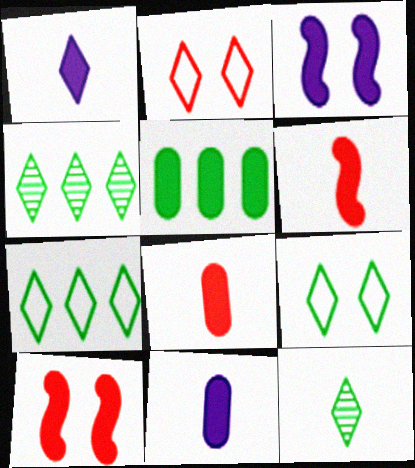[[1, 2, 4], 
[1, 5, 10]]